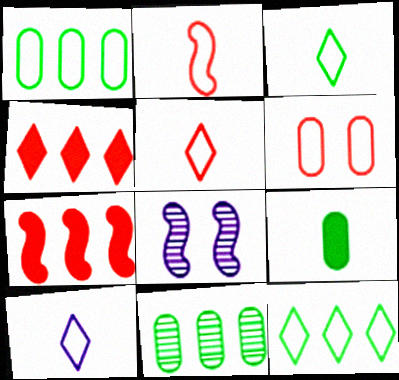[[3, 5, 10]]